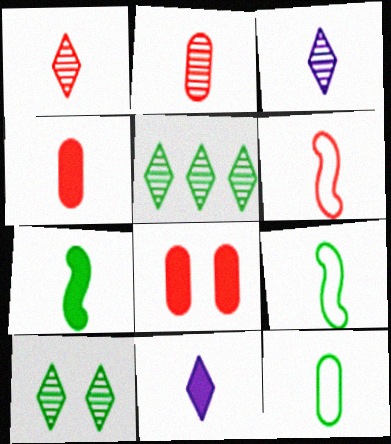[[1, 4, 6], 
[2, 9, 11], 
[3, 4, 9], 
[4, 7, 11]]